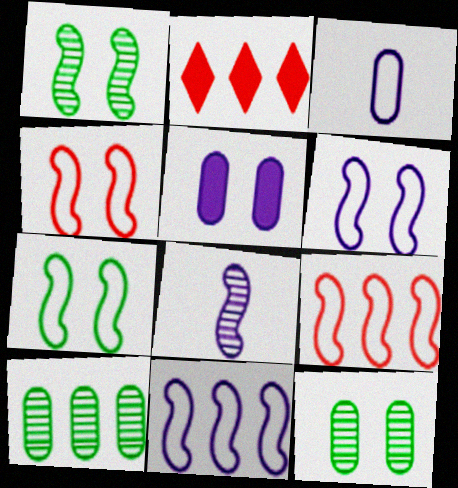[[1, 2, 3], 
[2, 10, 11], 
[4, 6, 7]]